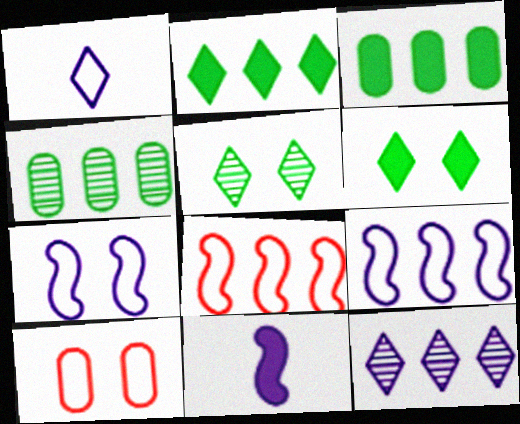[[3, 8, 12]]